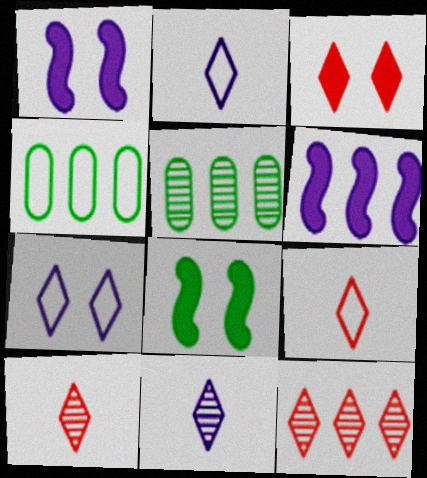[[1, 4, 10], 
[1, 5, 9], 
[3, 9, 12], 
[4, 6, 12]]